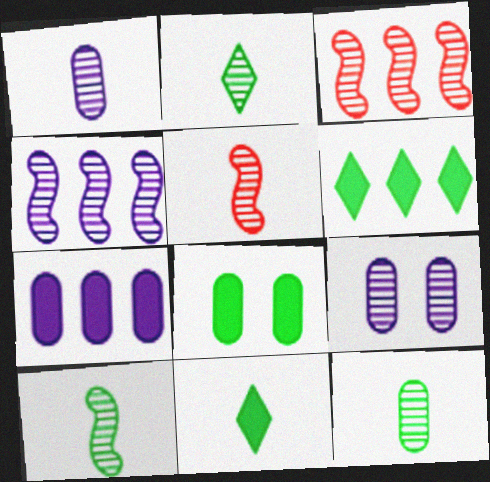[[1, 2, 5], 
[2, 3, 9], 
[2, 10, 12]]